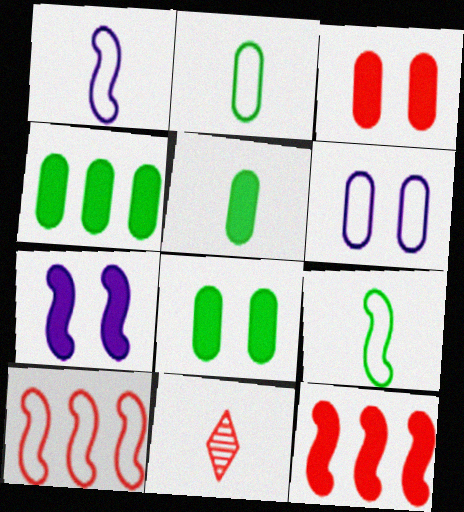[[1, 5, 11], 
[3, 10, 11], 
[4, 5, 8]]